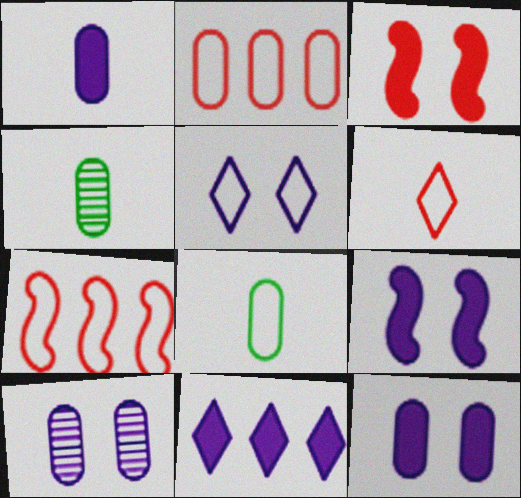[[1, 9, 11], 
[2, 4, 12], 
[5, 7, 8], 
[5, 9, 10]]